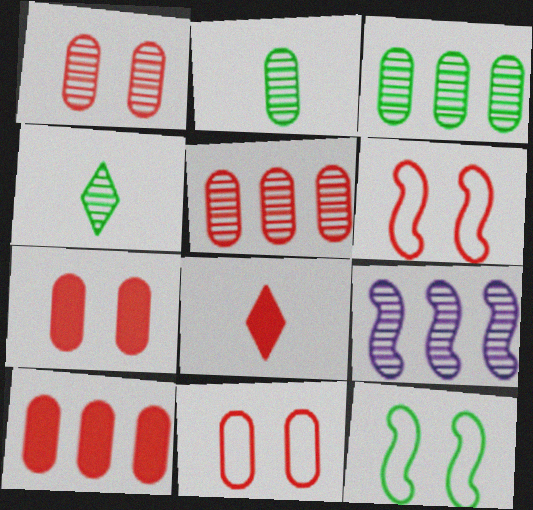[[1, 4, 9], 
[1, 7, 11], 
[5, 6, 8]]